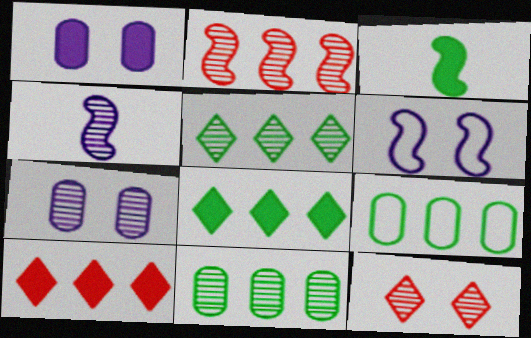[[1, 3, 10], 
[2, 3, 6], 
[4, 11, 12]]